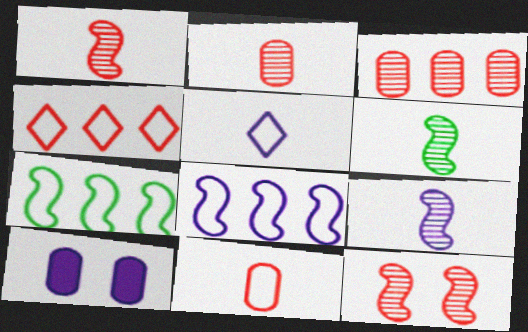[[1, 6, 9], 
[4, 6, 10]]